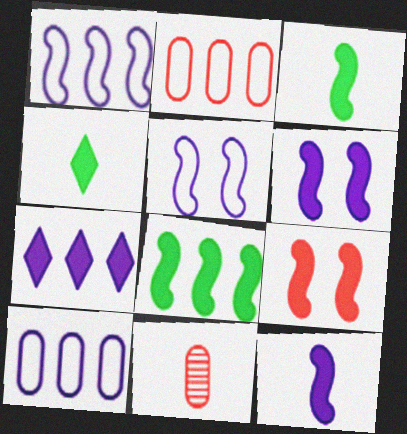[[8, 9, 12]]